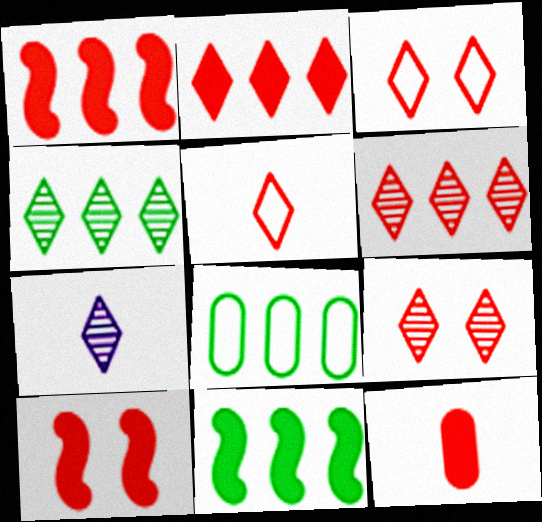[[2, 5, 9], 
[2, 10, 12], 
[4, 7, 9], 
[4, 8, 11], 
[7, 8, 10]]